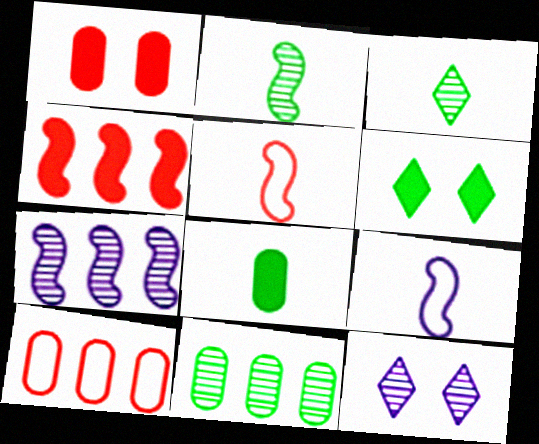[]